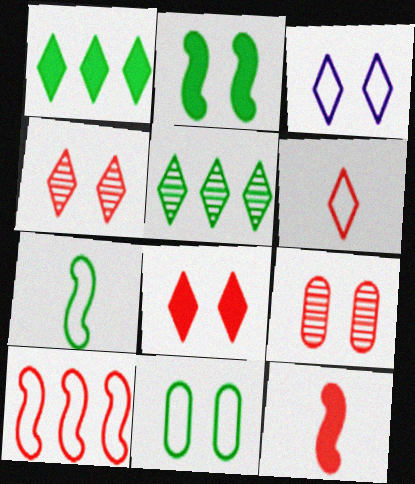[[2, 3, 9]]